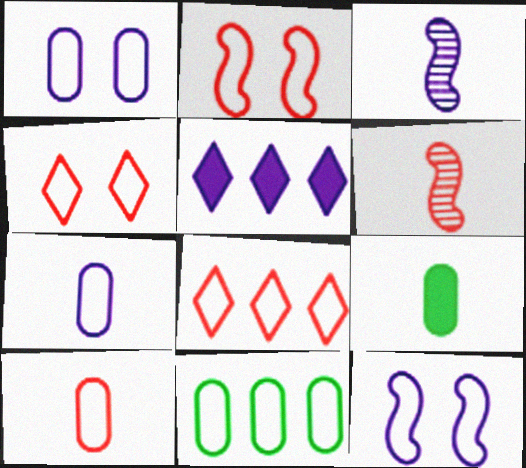[[1, 3, 5], 
[1, 10, 11], 
[2, 8, 10]]